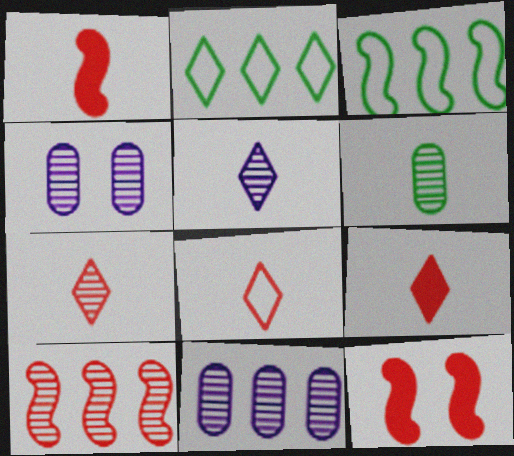[[1, 2, 4], 
[3, 4, 9], 
[7, 8, 9]]